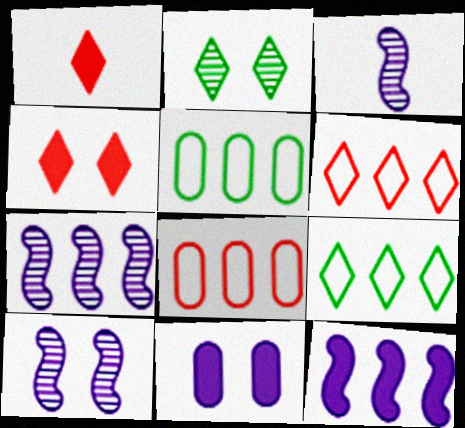[[1, 5, 10], 
[3, 4, 5], 
[3, 7, 10]]